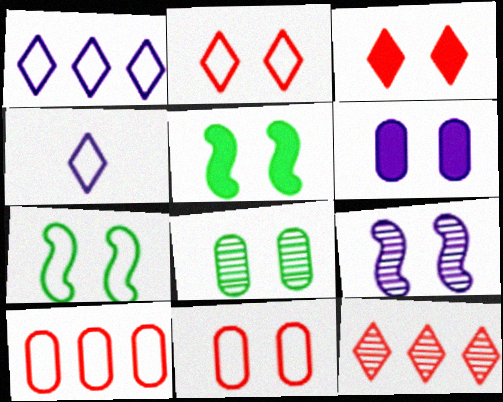[[3, 5, 6], 
[4, 7, 10], 
[6, 8, 11]]